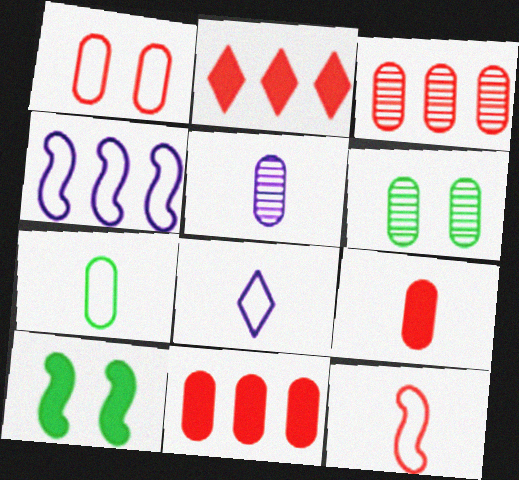[[1, 3, 9], 
[3, 5, 6], 
[3, 8, 10], 
[5, 7, 9], 
[7, 8, 12]]